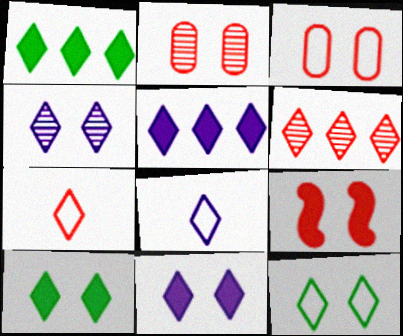[[1, 4, 7], 
[4, 5, 8], 
[6, 8, 10]]